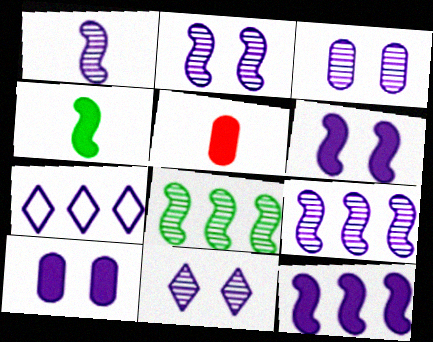[[1, 2, 9], 
[1, 7, 10], 
[2, 3, 11]]